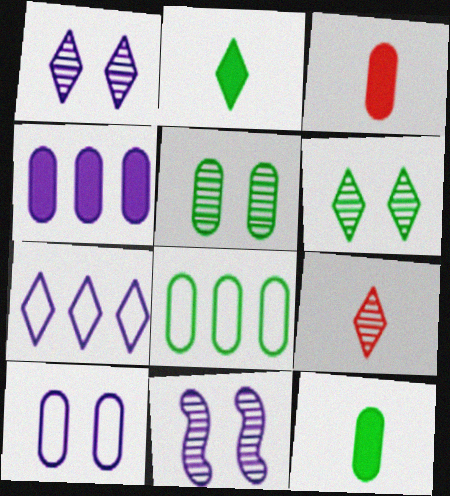[[5, 8, 12]]